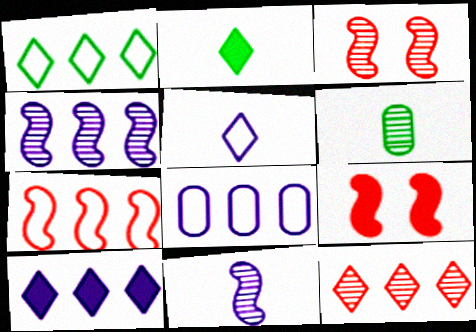[[1, 7, 8], 
[1, 10, 12], 
[2, 3, 8], 
[4, 8, 10]]